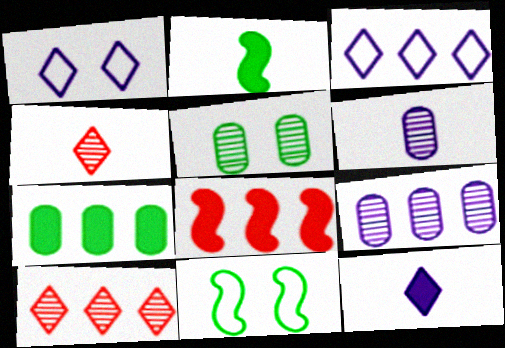[]